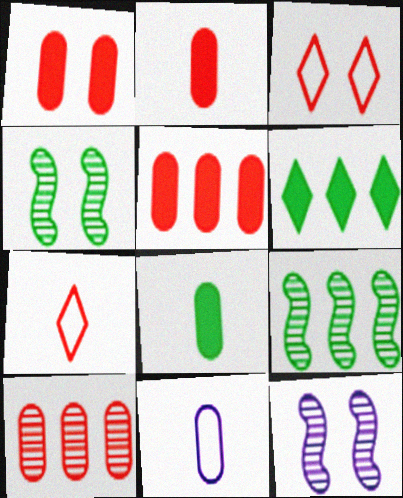[[1, 2, 5]]